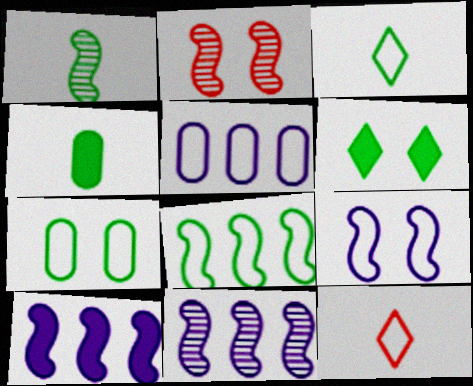[[1, 2, 11], 
[1, 3, 4], 
[3, 7, 8]]